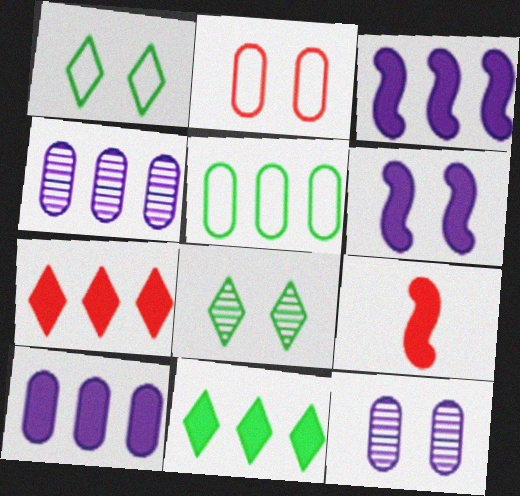[[1, 4, 9], 
[2, 6, 8]]